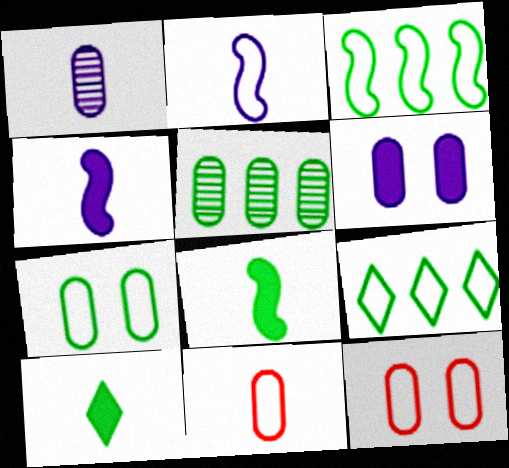[[2, 9, 12], 
[5, 6, 11]]